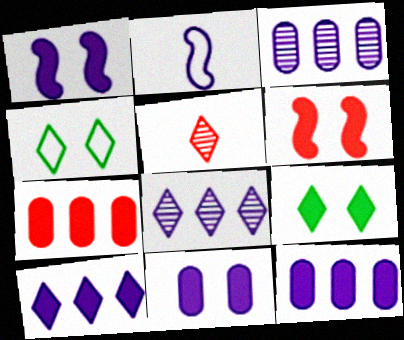[[2, 8, 11], 
[4, 5, 10], 
[6, 9, 11]]